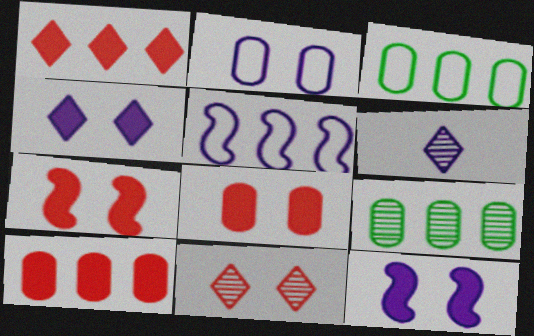[[1, 5, 9], 
[3, 6, 7]]